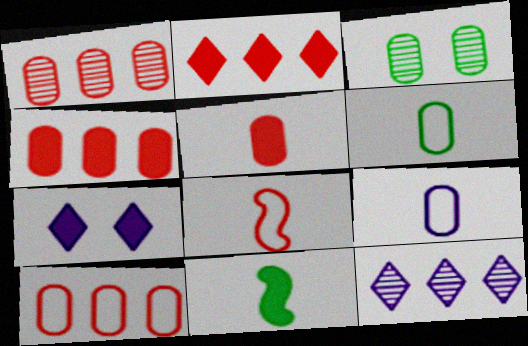[[1, 4, 10], 
[3, 4, 9], 
[4, 7, 11]]